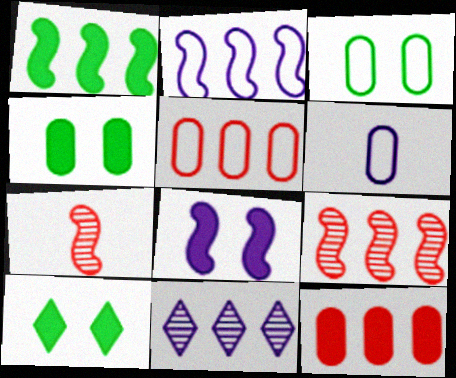[[1, 2, 9], 
[1, 5, 11], 
[3, 5, 6], 
[6, 8, 11], 
[6, 9, 10]]